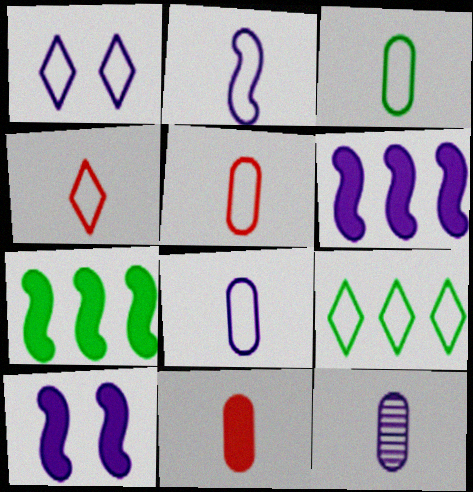[[1, 4, 9], 
[1, 6, 12], 
[2, 3, 4], 
[3, 5, 8], 
[3, 11, 12]]